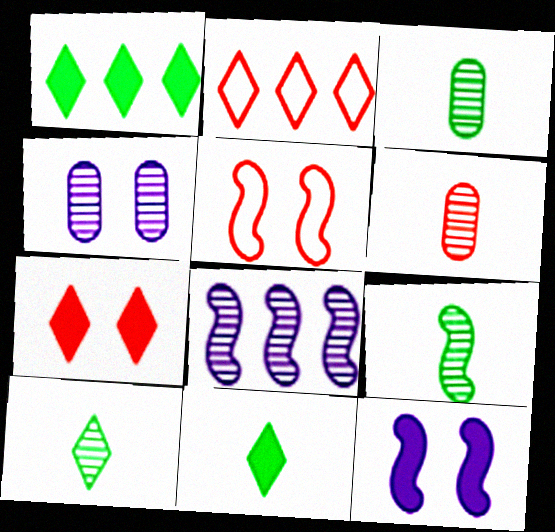[[2, 3, 12], 
[3, 9, 10]]